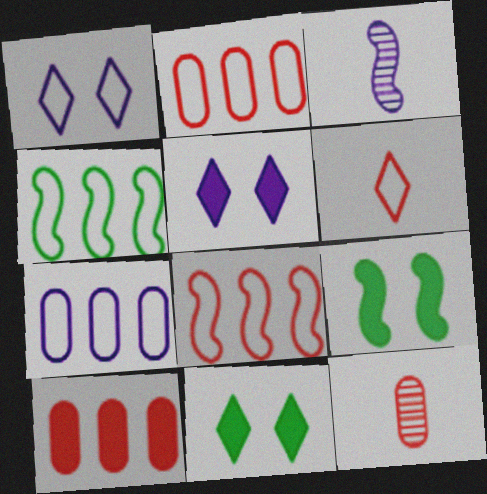[[2, 3, 11], 
[3, 5, 7], 
[3, 8, 9], 
[4, 5, 12]]